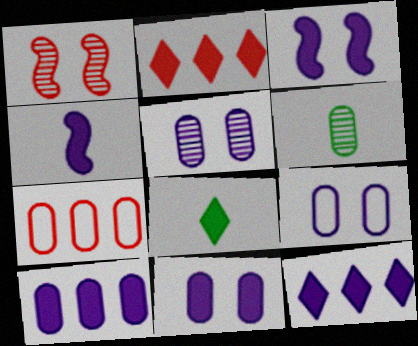[[4, 11, 12], 
[5, 9, 11], 
[6, 7, 11]]